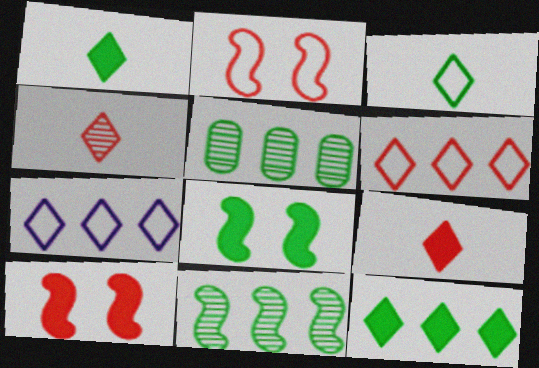[[3, 5, 8]]